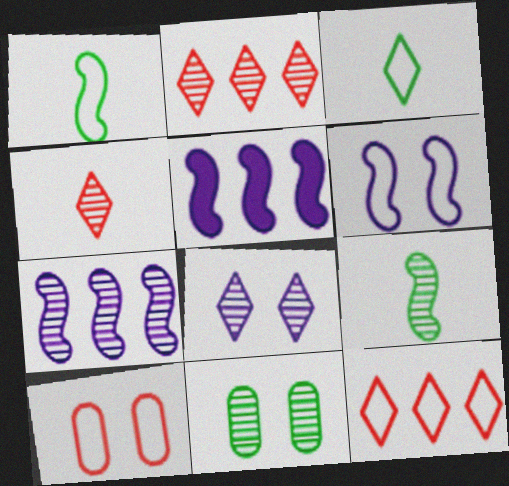[[4, 7, 11]]